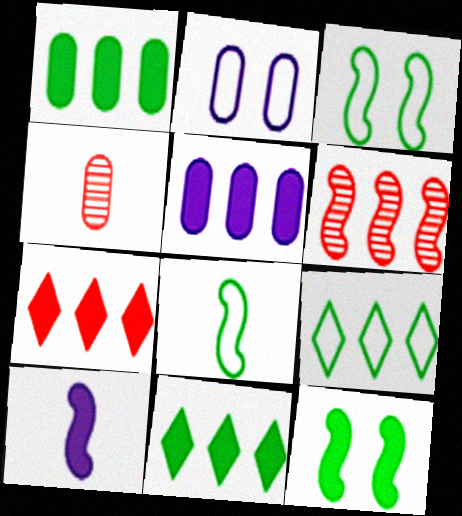[[1, 2, 4], 
[3, 6, 10], 
[5, 6, 9]]